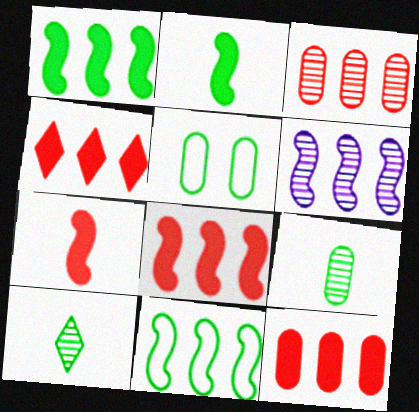[[1, 5, 10], 
[4, 8, 12], 
[6, 8, 11]]